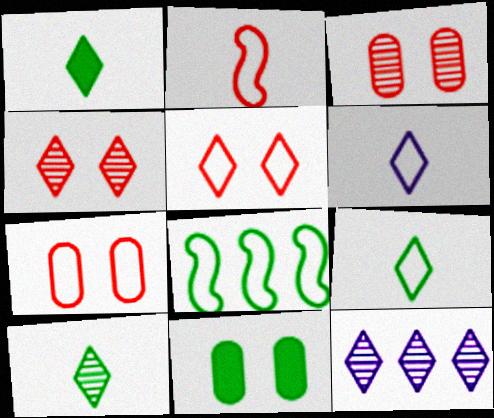[[1, 5, 12], 
[1, 9, 10], 
[2, 11, 12], 
[4, 10, 12], 
[6, 7, 8], 
[8, 10, 11]]